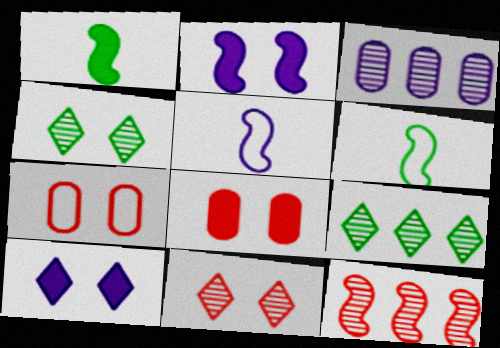[[2, 4, 7], 
[2, 6, 12], 
[3, 5, 10], 
[3, 9, 12], 
[5, 8, 9]]